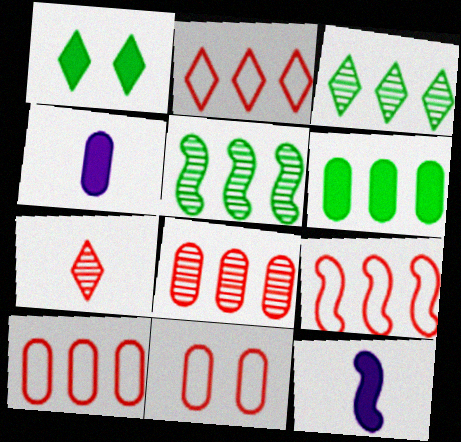[[2, 9, 10], 
[3, 11, 12]]